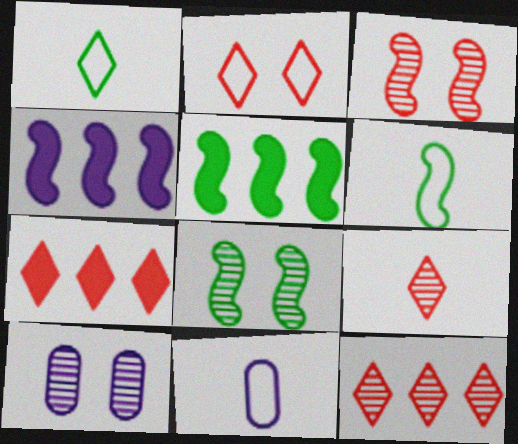[[2, 7, 9], 
[3, 4, 6], 
[5, 6, 8], 
[6, 7, 10], 
[7, 8, 11]]